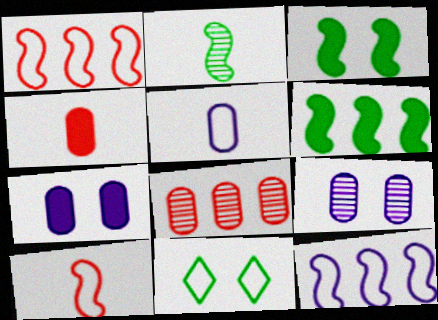[[1, 5, 11]]